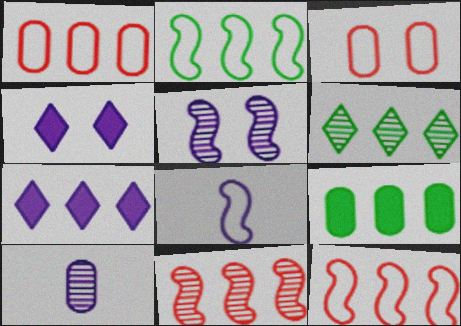[[2, 6, 9], 
[3, 9, 10]]